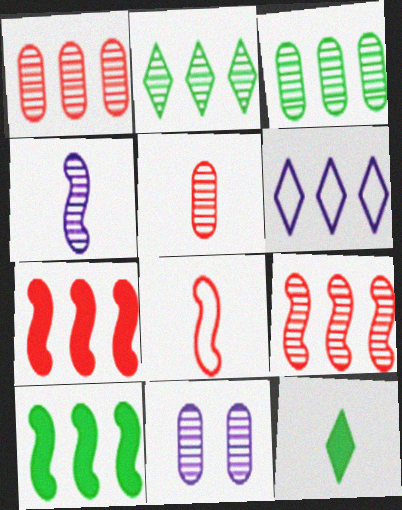[[1, 6, 10], 
[3, 5, 11], 
[3, 6, 7]]